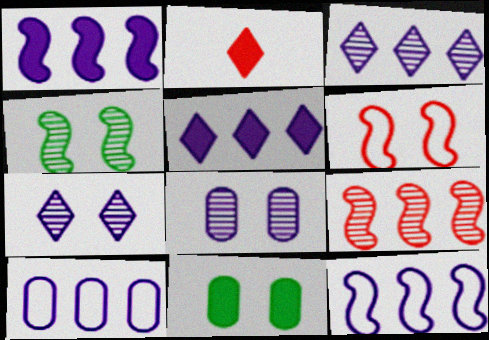[[1, 2, 11], 
[1, 3, 10], 
[2, 4, 10], 
[6, 7, 11]]